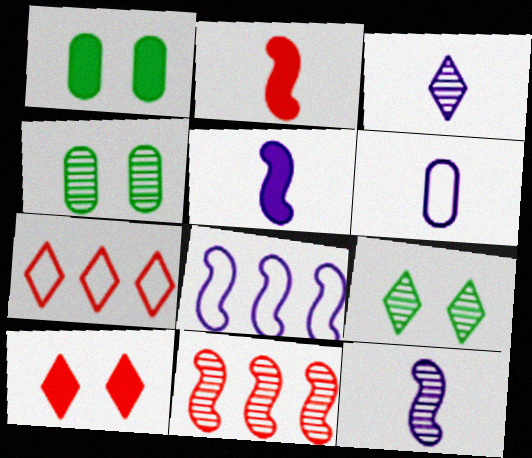[[1, 7, 12], 
[3, 4, 11], 
[3, 5, 6], 
[4, 5, 7]]